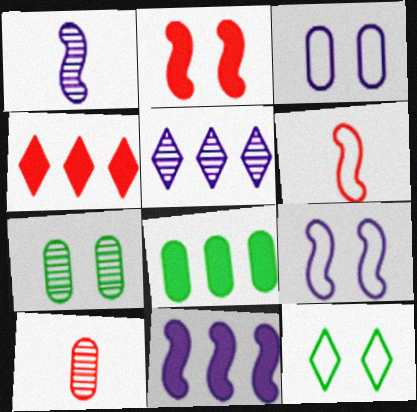[[1, 9, 11], 
[3, 8, 10], 
[4, 8, 11], 
[10, 11, 12]]